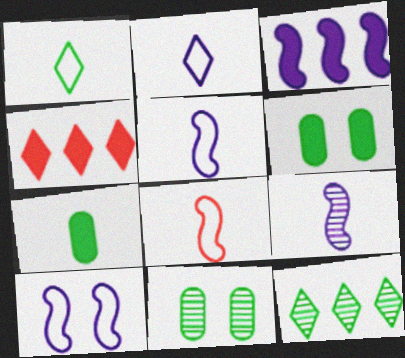[[3, 9, 10], 
[4, 5, 11]]